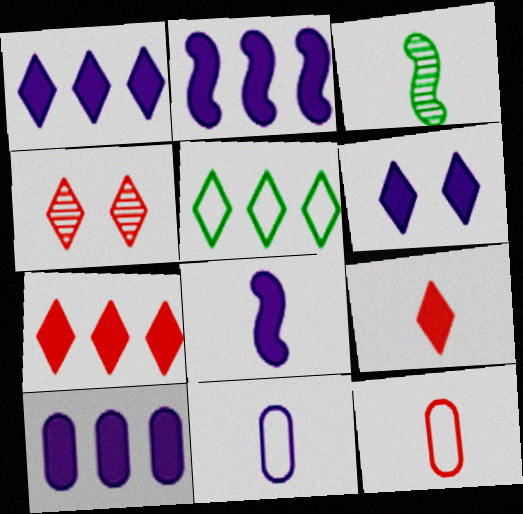[[1, 2, 10], 
[3, 9, 11], 
[6, 8, 10]]